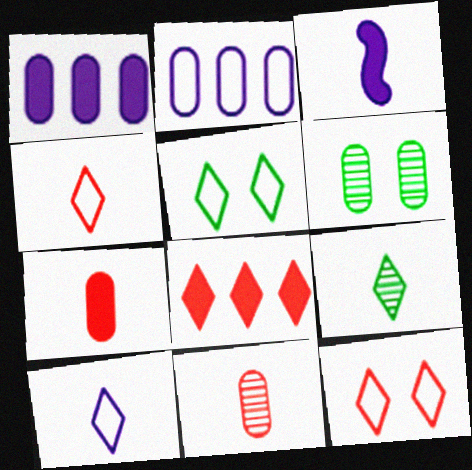[[2, 6, 7]]